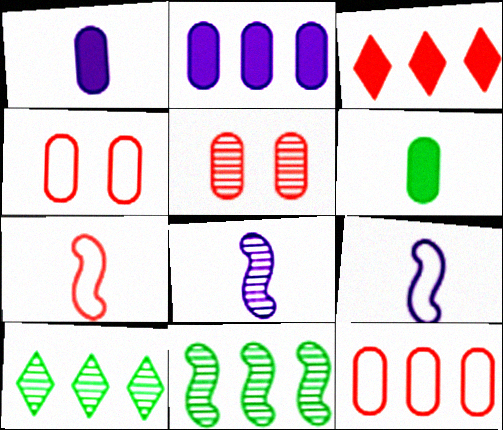[[3, 5, 7], 
[5, 8, 10]]